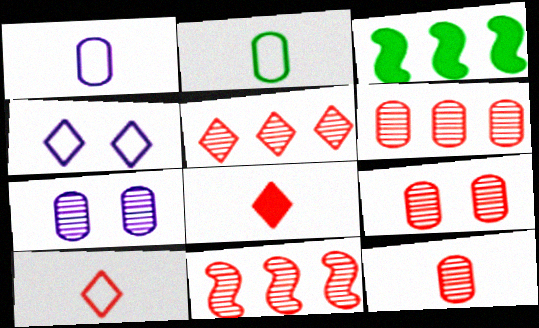[[3, 4, 12], 
[3, 7, 10], 
[5, 6, 11], 
[6, 9, 12]]